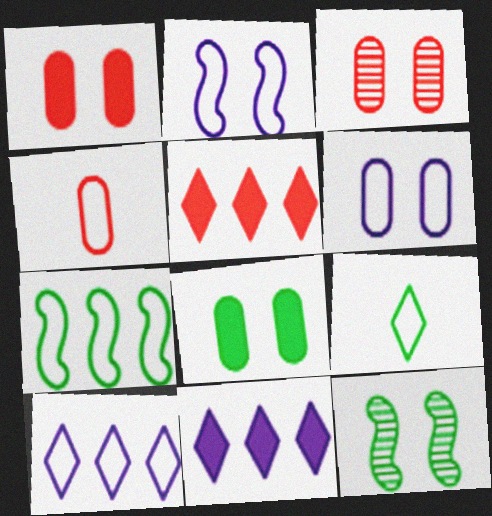[[3, 6, 8], 
[4, 11, 12]]